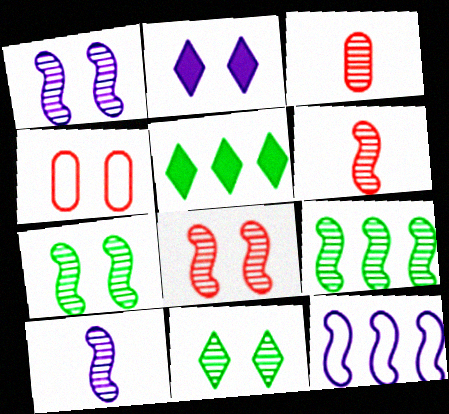[[1, 6, 9], 
[1, 7, 8], 
[2, 4, 7], 
[4, 5, 10], 
[8, 9, 10]]